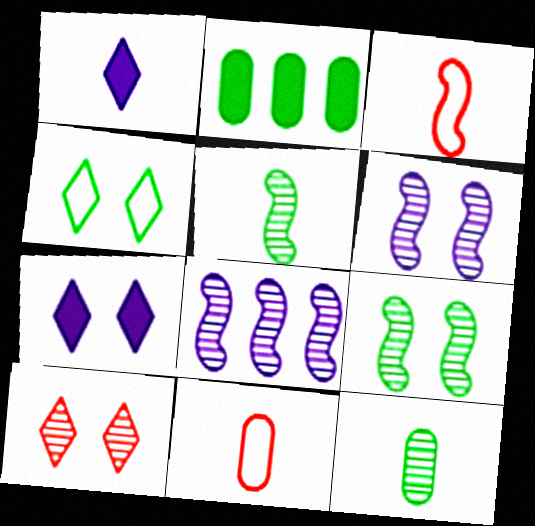[[1, 3, 12], 
[1, 5, 11], 
[2, 4, 5], 
[4, 7, 10], 
[8, 10, 12]]